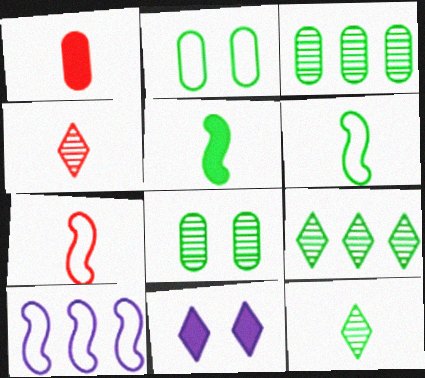[[1, 4, 7], 
[2, 5, 9], 
[3, 7, 11]]